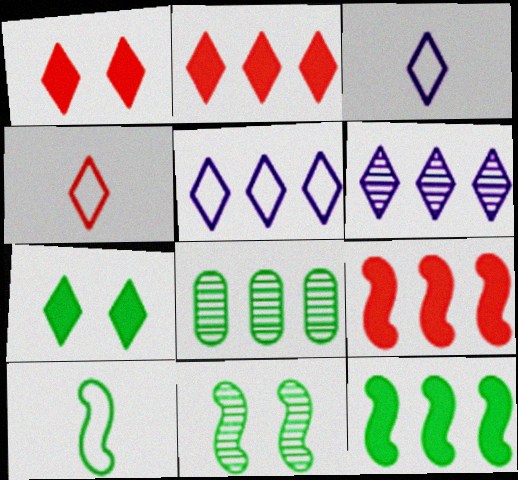[[4, 6, 7], 
[5, 8, 9], 
[7, 8, 10], 
[10, 11, 12]]